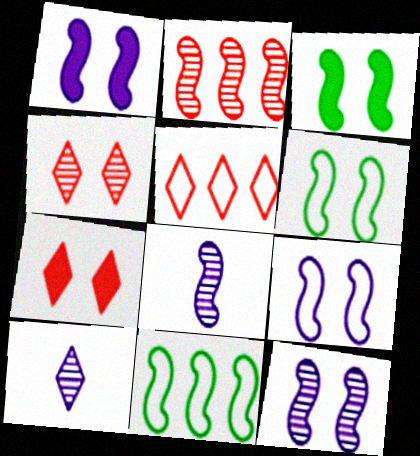[[1, 9, 12]]